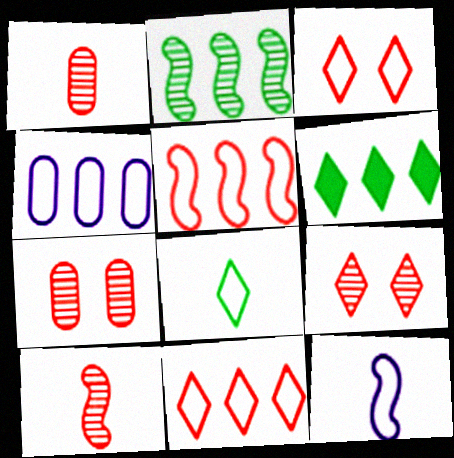[[6, 7, 12]]